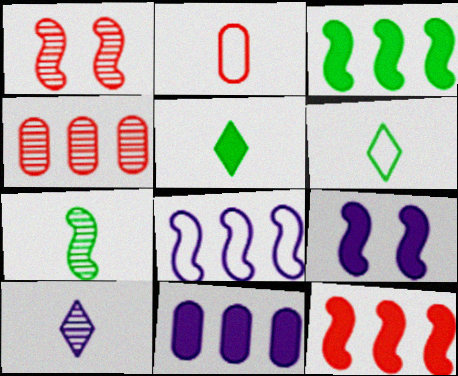[[1, 6, 11], 
[4, 6, 9]]